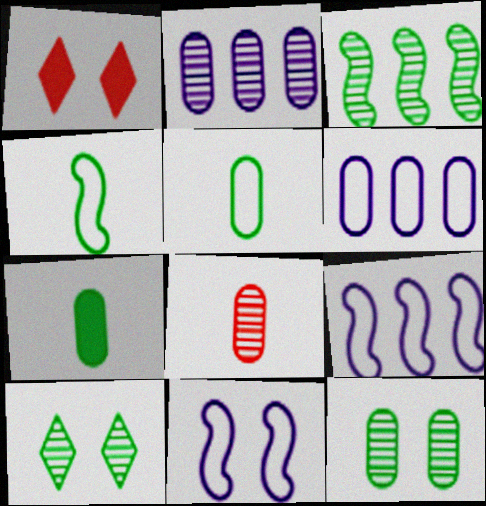[[1, 2, 4], 
[1, 11, 12], 
[2, 8, 12]]